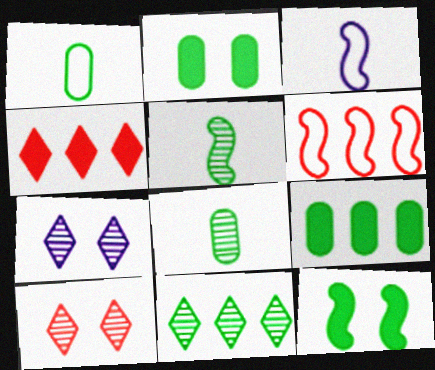[[1, 11, 12], 
[3, 9, 10]]